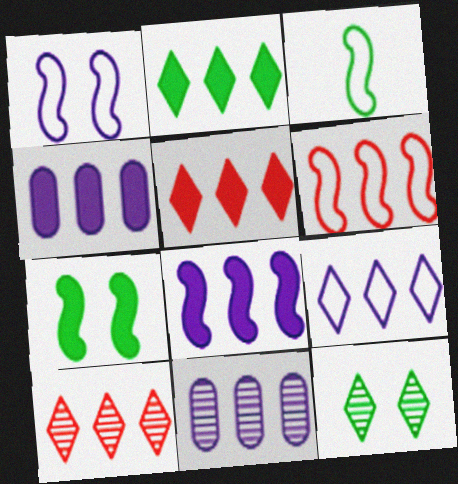[[1, 3, 6], 
[2, 6, 11], 
[2, 9, 10], 
[8, 9, 11]]